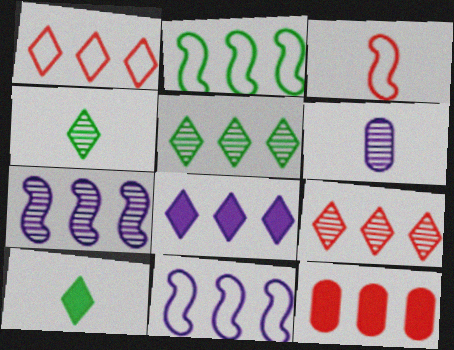[[1, 5, 8], 
[3, 6, 10], 
[5, 11, 12]]